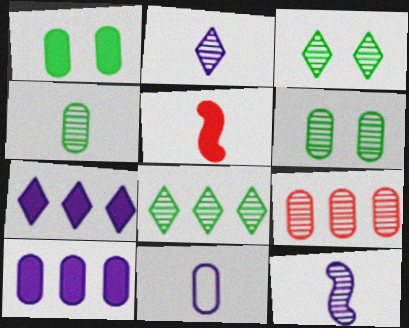[[1, 5, 7], 
[1, 9, 11], 
[3, 9, 12]]